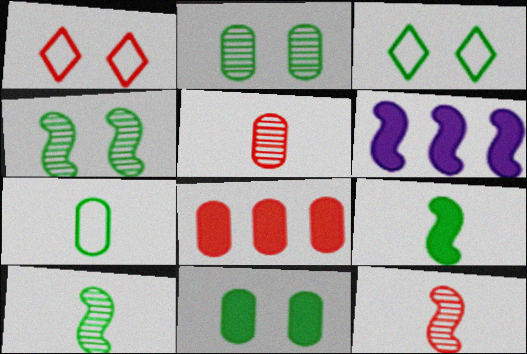[[1, 8, 12], 
[3, 4, 11], 
[3, 5, 6]]